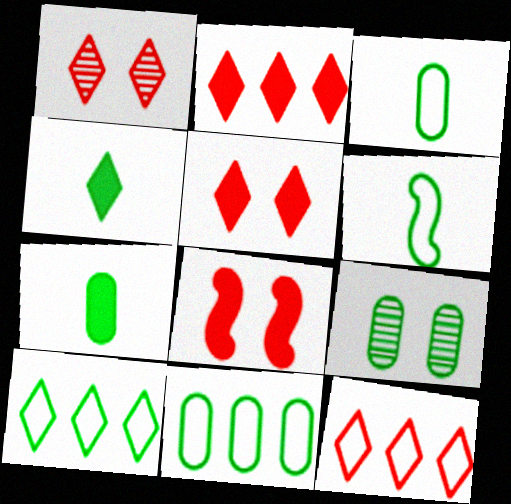[[7, 9, 11]]